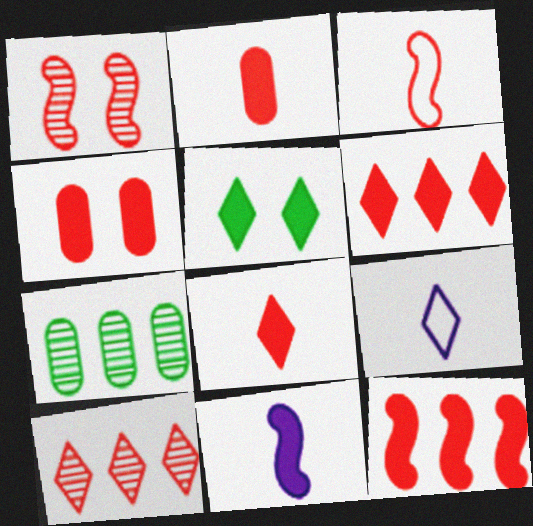[[1, 3, 12], 
[3, 4, 10], 
[4, 8, 12], 
[5, 9, 10]]